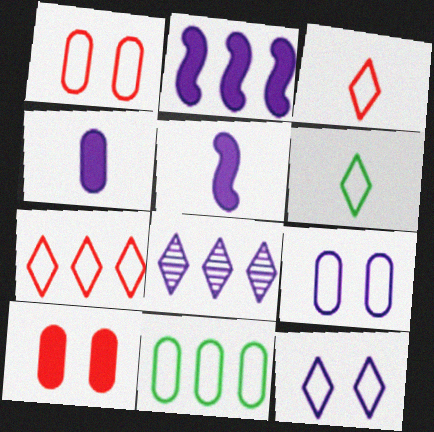[[5, 8, 9], 
[6, 7, 12]]